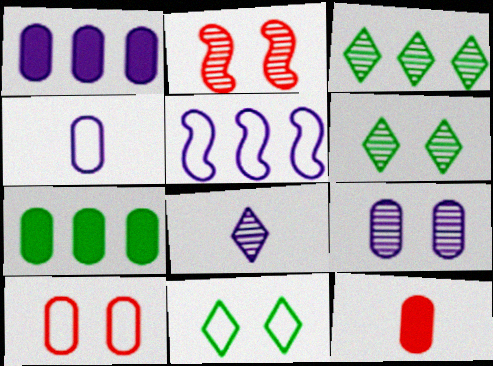[[1, 4, 9], 
[2, 6, 9], 
[5, 6, 12]]